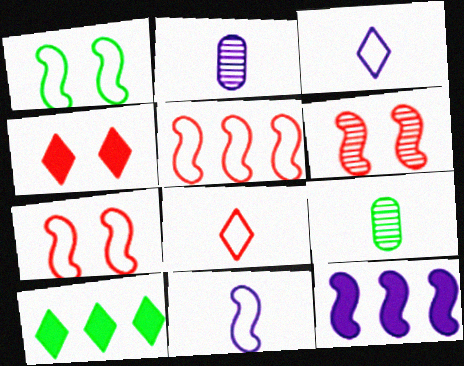[[1, 5, 11], 
[1, 9, 10], 
[2, 7, 10]]